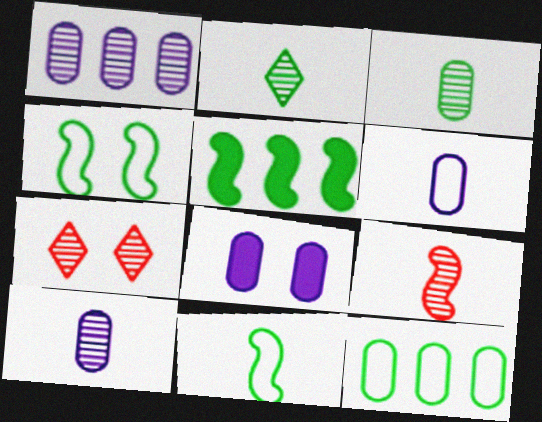[[1, 6, 8], 
[2, 9, 10], 
[4, 7, 8], 
[5, 6, 7]]